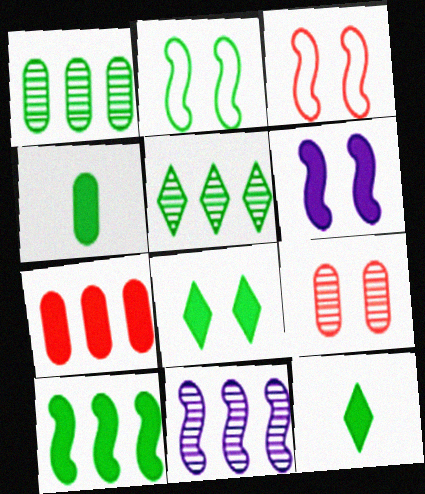[[1, 2, 12], 
[2, 4, 5], 
[4, 8, 10], 
[6, 7, 12]]